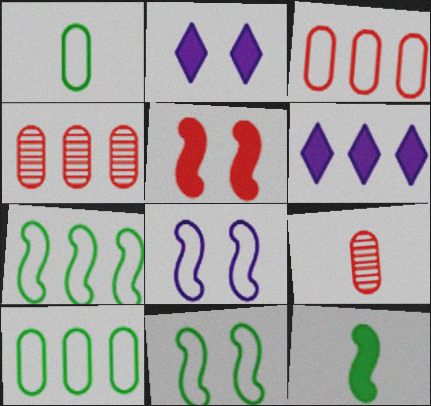[[2, 7, 9], 
[4, 6, 7], 
[6, 9, 11]]